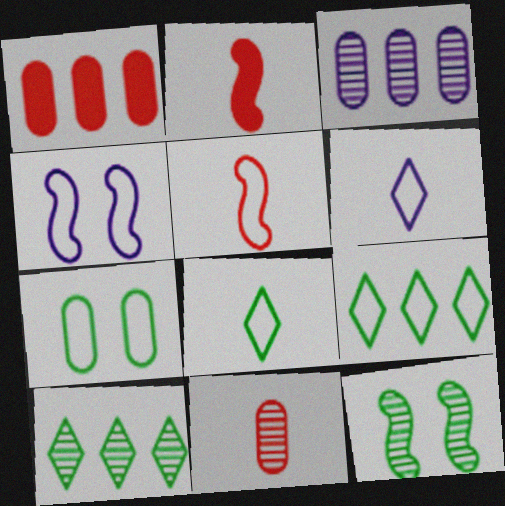[[1, 6, 12]]